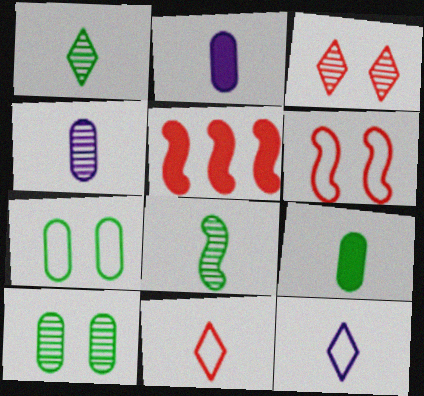[[2, 8, 11], 
[5, 10, 12]]